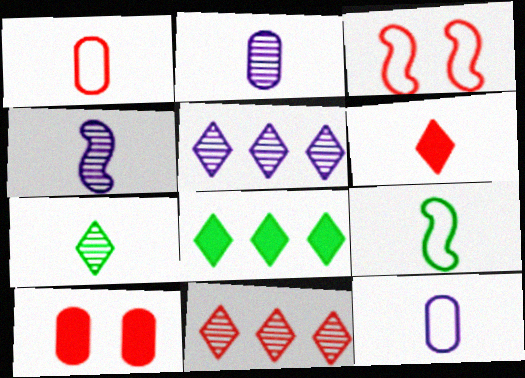[[2, 3, 8], 
[2, 6, 9], 
[5, 9, 10]]